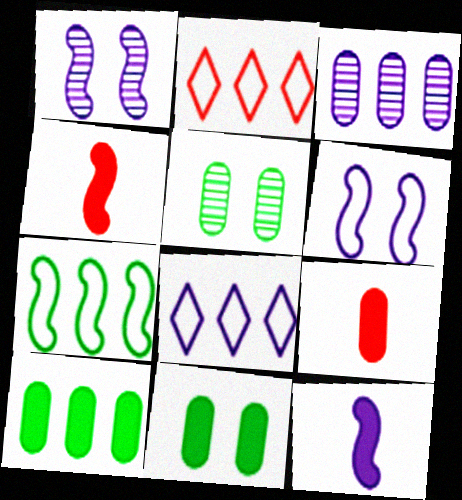[[1, 4, 7], 
[2, 5, 12], 
[4, 5, 8]]